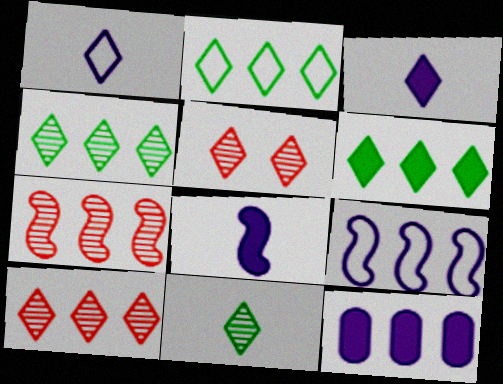[[1, 5, 6], 
[2, 3, 5], 
[2, 4, 6], 
[2, 7, 12]]